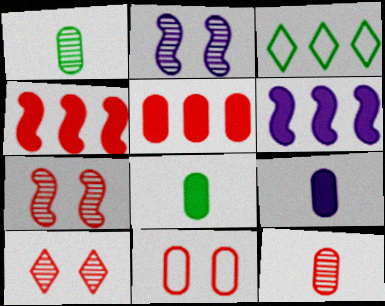[[3, 7, 9], 
[5, 11, 12]]